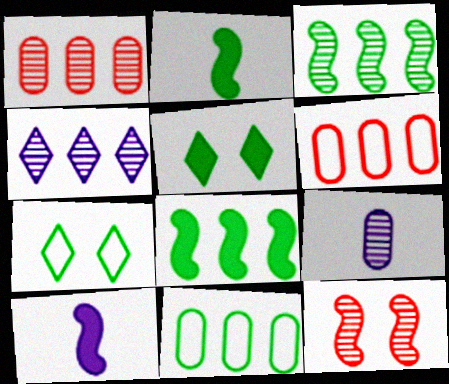[[1, 3, 4], 
[1, 7, 10], 
[4, 6, 8]]